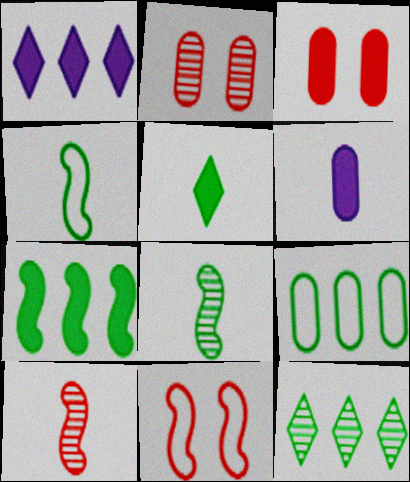[[1, 2, 4], 
[2, 6, 9], 
[6, 11, 12], 
[7, 9, 12]]